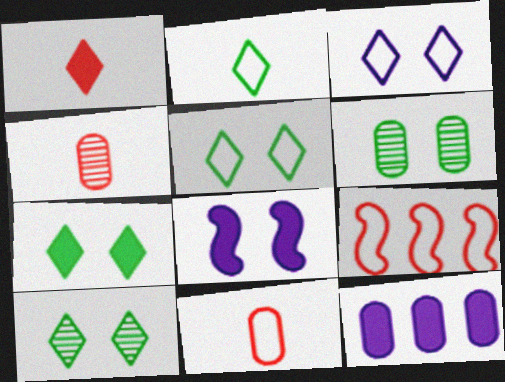[[5, 7, 10], 
[6, 11, 12]]